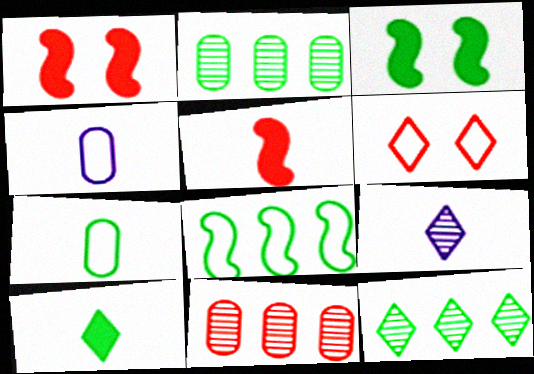[[1, 4, 12], 
[3, 7, 12], 
[4, 6, 8], 
[5, 6, 11], 
[5, 7, 9]]